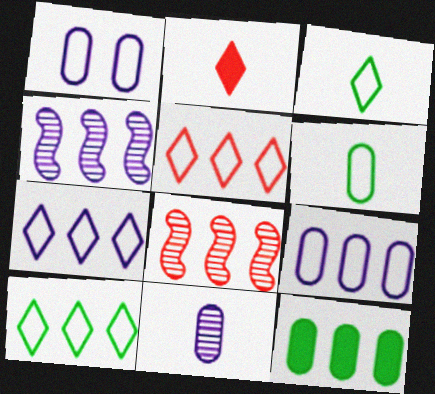[[4, 5, 12], 
[5, 7, 10], 
[7, 8, 12]]